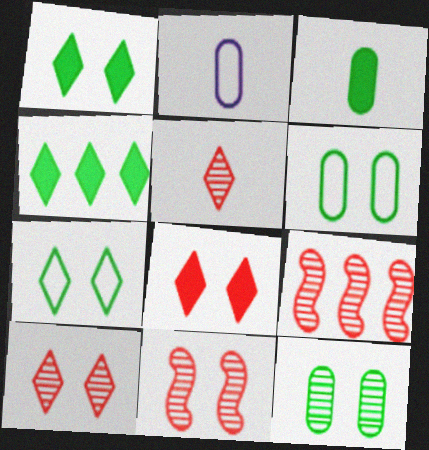[[1, 2, 9], 
[2, 4, 11]]